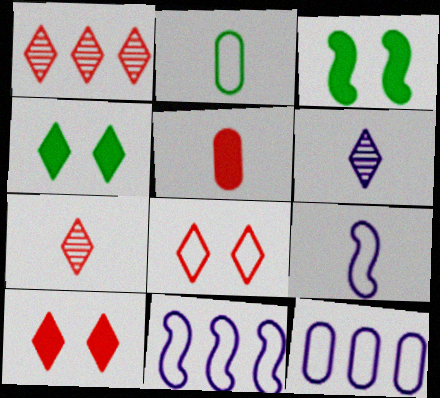[[2, 8, 11], 
[3, 7, 12]]